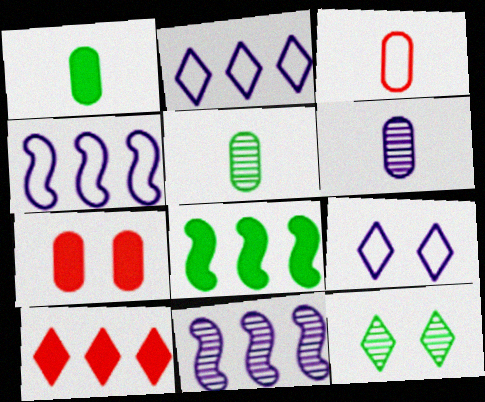[[1, 3, 6]]